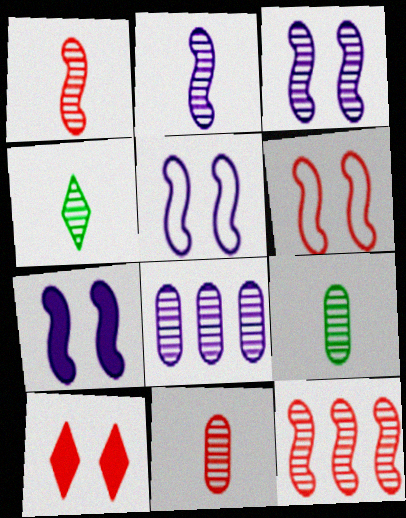[[2, 4, 11], 
[3, 5, 7]]